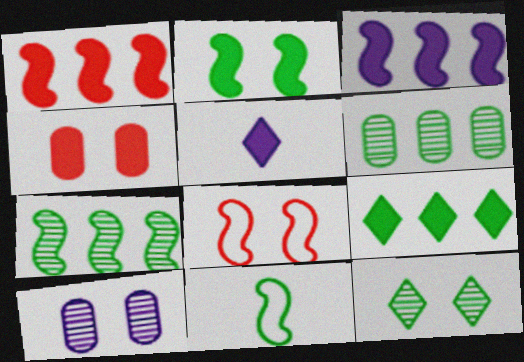[[2, 7, 11], 
[5, 6, 8]]